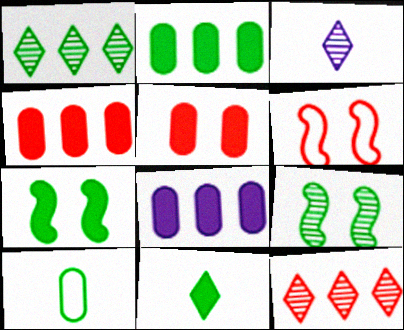[[1, 7, 10], 
[2, 3, 6], 
[2, 4, 8], 
[2, 7, 11]]